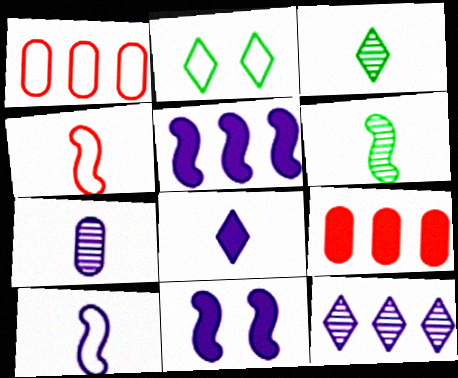[[1, 2, 10], 
[1, 3, 11], 
[7, 8, 10]]